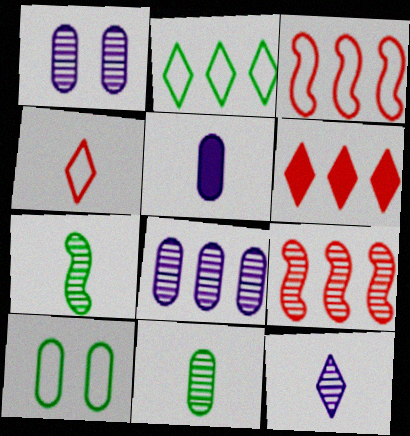[[4, 5, 7]]